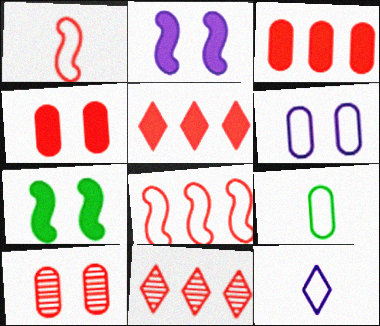[[1, 4, 11], 
[1, 5, 10], 
[1, 9, 12], 
[2, 9, 11], 
[3, 8, 11]]